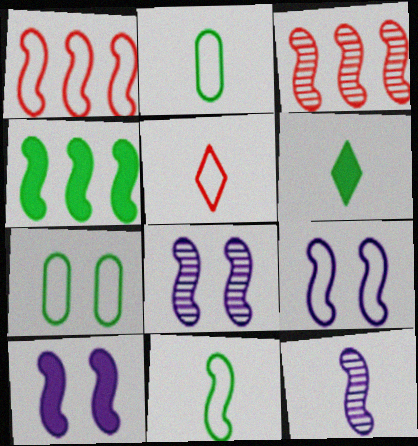[[1, 9, 11], 
[3, 10, 11], 
[8, 9, 10]]